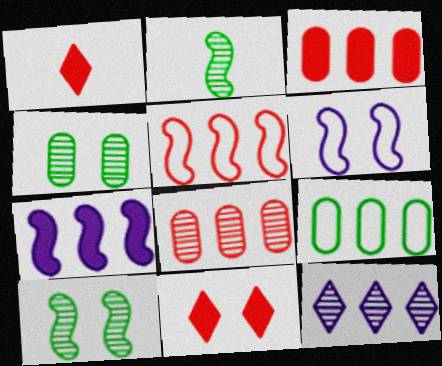[[4, 6, 11]]